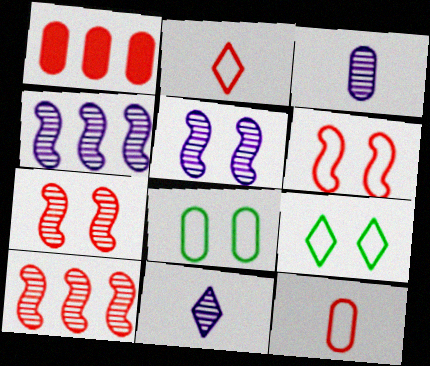[[1, 2, 7], 
[1, 3, 8]]